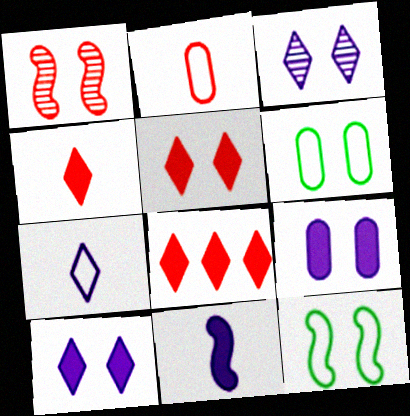[[1, 2, 8], 
[1, 6, 10], 
[4, 5, 8]]